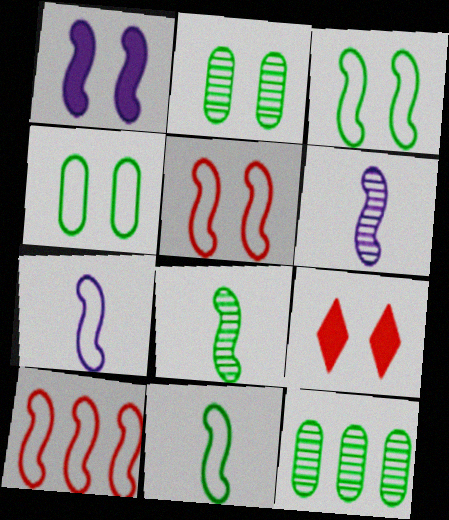[[1, 8, 10], 
[3, 7, 10], 
[7, 9, 12]]